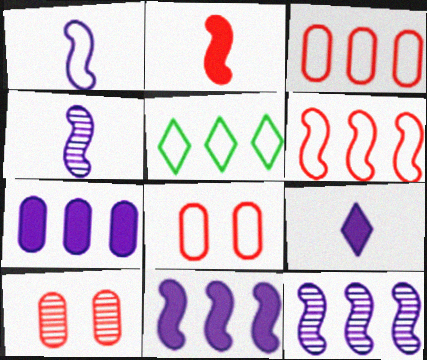[[1, 5, 8]]